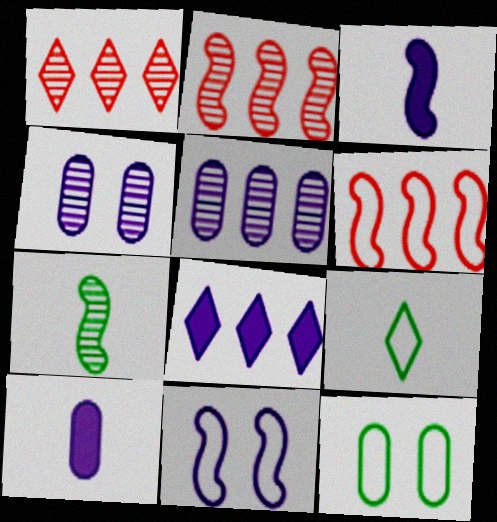[[1, 3, 12], 
[1, 4, 7]]